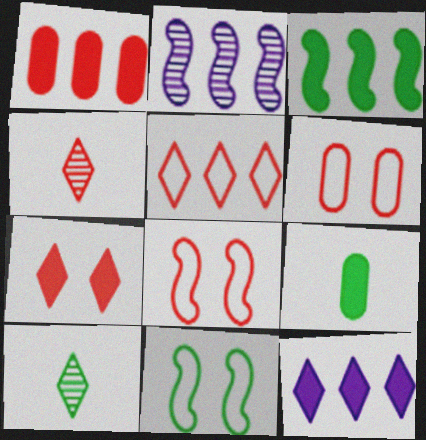[[1, 3, 12], 
[1, 4, 8], 
[4, 5, 7]]